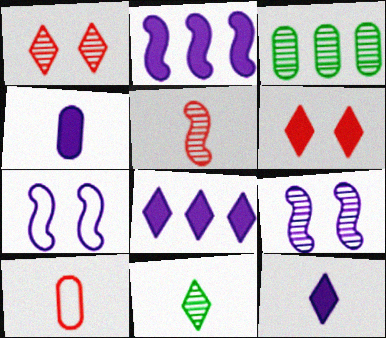[]